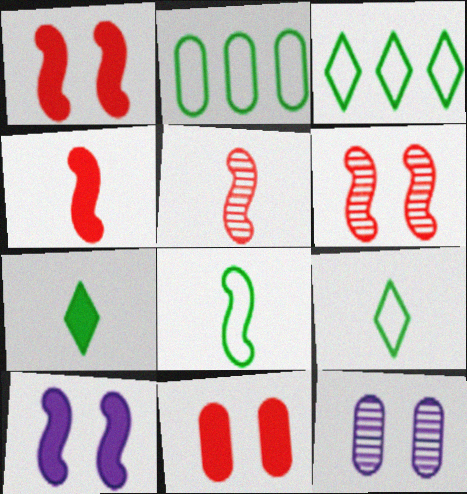[[3, 4, 12]]